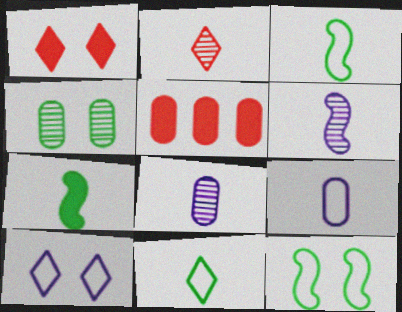[[2, 7, 9], 
[4, 5, 9]]